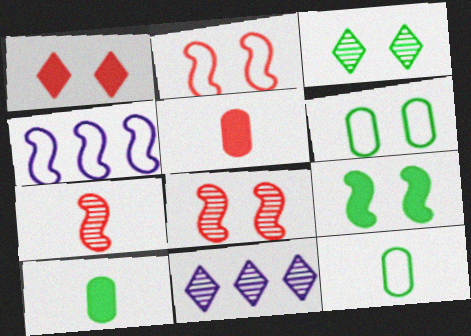[[2, 10, 11], 
[3, 4, 5], 
[3, 6, 9], 
[4, 7, 9]]